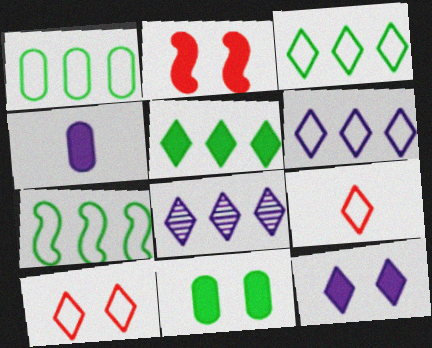[[1, 3, 7], 
[2, 4, 5], 
[2, 11, 12]]